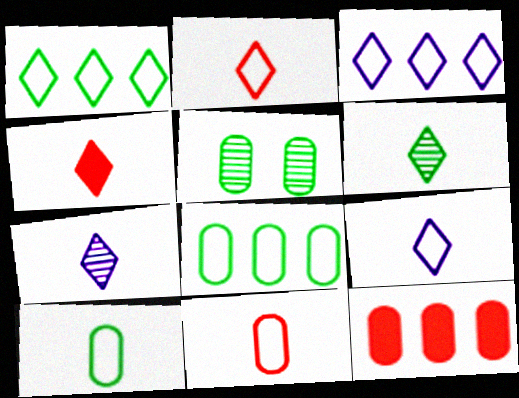[[4, 6, 9]]